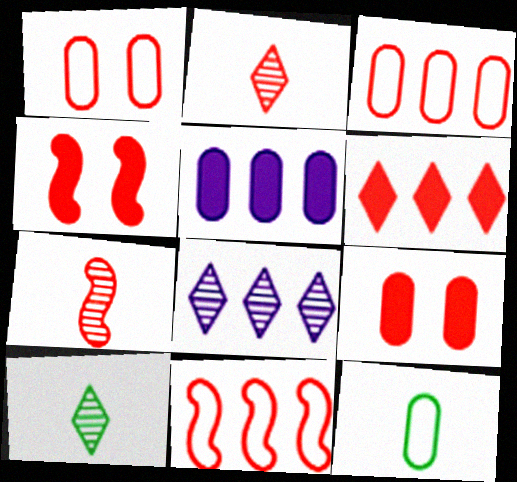[[1, 6, 7], 
[2, 3, 4], 
[2, 9, 11], 
[4, 7, 11], 
[4, 8, 12]]